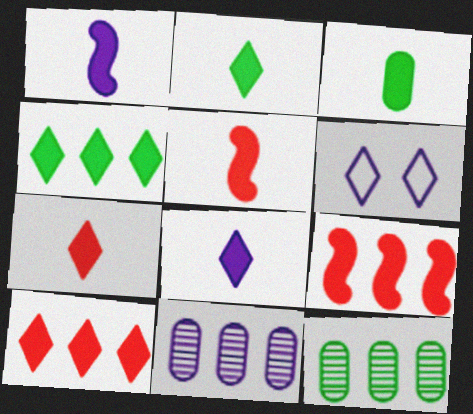[[1, 3, 7], 
[1, 6, 11], 
[2, 7, 8], 
[3, 5, 8], 
[5, 6, 12]]